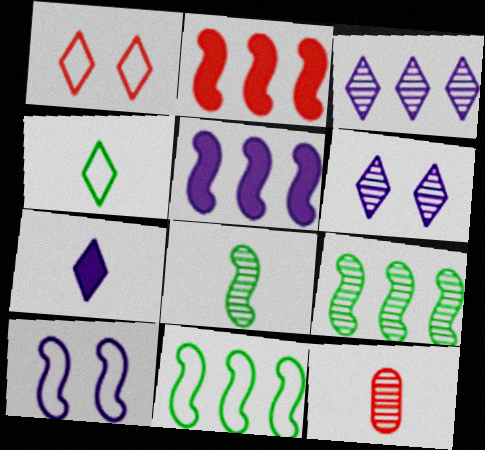[[1, 2, 12], 
[2, 8, 10], 
[6, 9, 12]]